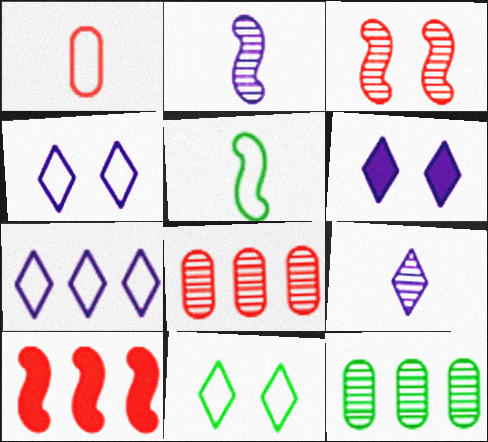[[3, 9, 12], 
[5, 6, 8], 
[6, 7, 9], 
[7, 10, 12]]